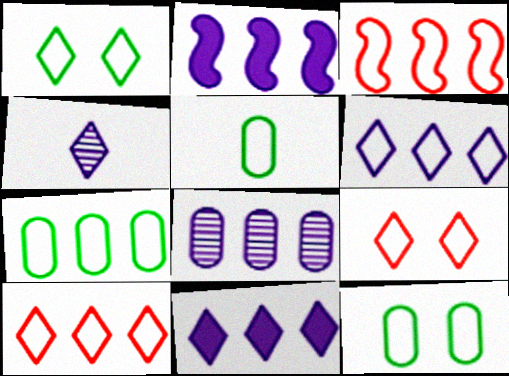[[2, 6, 8], 
[3, 6, 7], 
[5, 7, 12]]